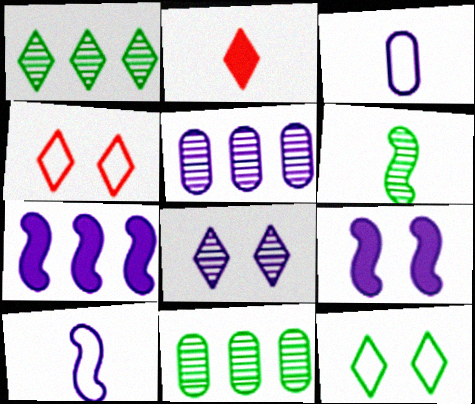[[2, 3, 6], 
[3, 7, 8]]